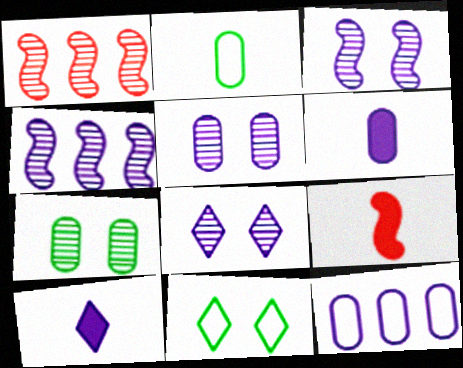[[1, 6, 11], 
[3, 5, 8], 
[3, 10, 12], 
[5, 6, 12]]